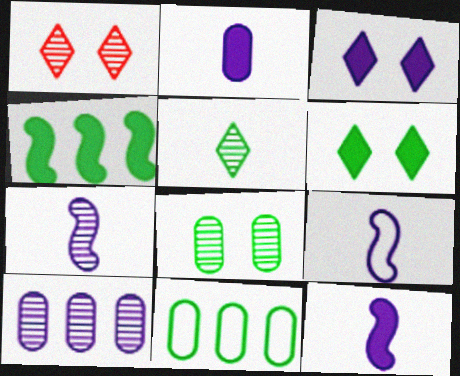[[1, 11, 12], 
[3, 9, 10], 
[7, 9, 12]]